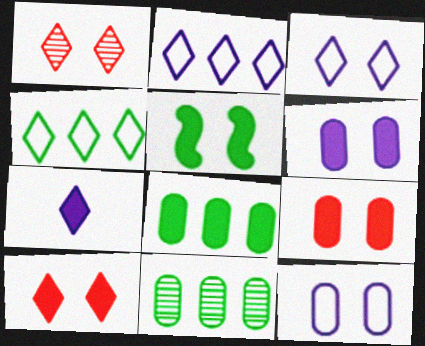[[1, 4, 7], 
[1, 5, 12], 
[5, 6, 10]]